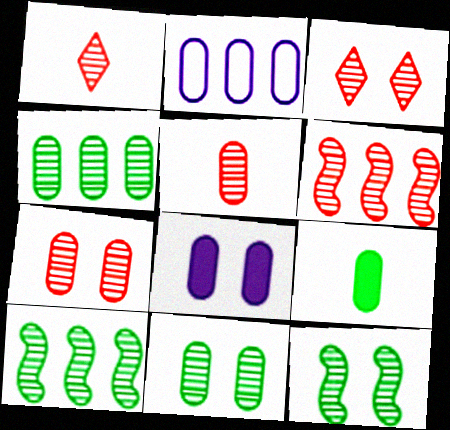[[1, 6, 7], 
[2, 7, 9], 
[3, 5, 6]]